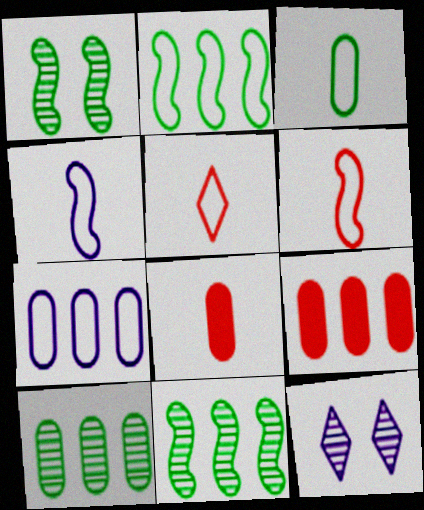[[2, 8, 12], 
[3, 4, 5], 
[7, 9, 10]]